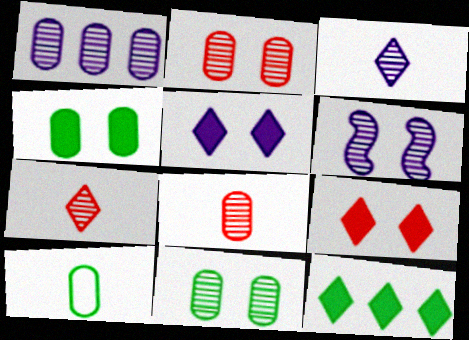[[1, 3, 6], 
[1, 8, 11]]